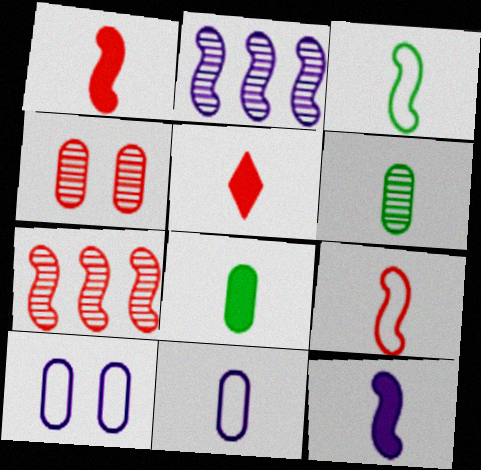[[5, 8, 12]]